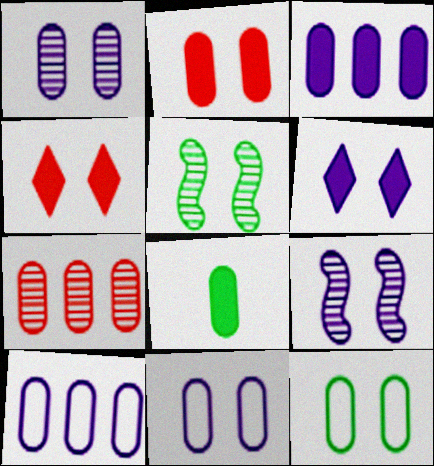[[1, 2, 12], 
[2, 3, 8], 
[4, 5, 11], 
[4, 9, 12], 
[6, 9, 11], 
[7, 8, 11]]